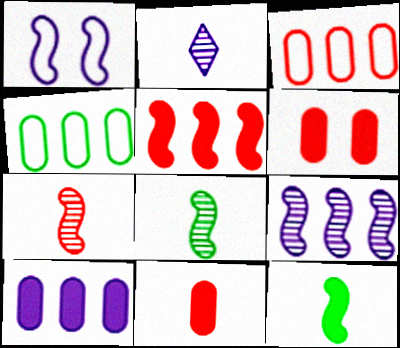[[1, 2, 10], 
[1, 5, 8]]